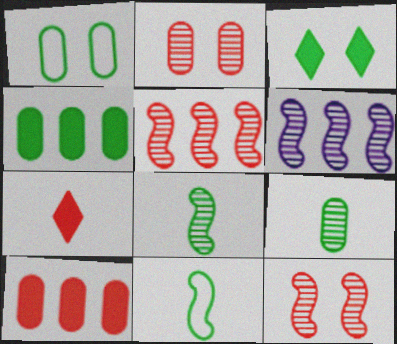[[1, 4, 9], 
[1, 6, 7], 
[6, 8, 12]]